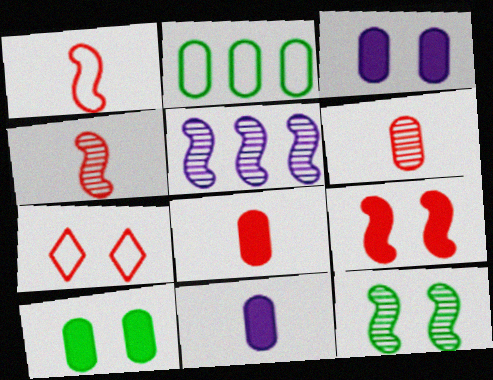[[2, 3, 6], 
[3, 7, 12], 
[4, 5, 12]]